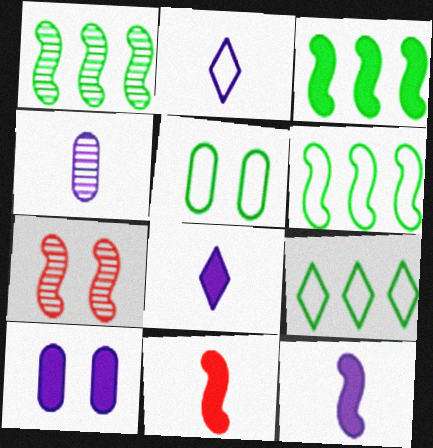[[1, 3, 6], 
[2, 4, 12], 
[6, 7, 12]]